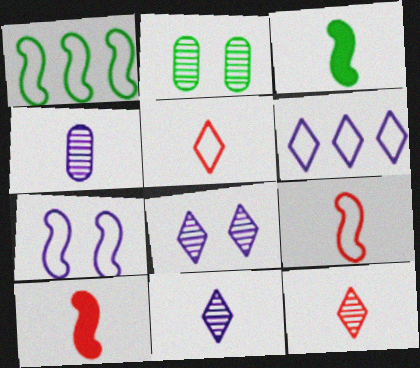[[1, 7, 9], 
[2, 6, 10], 
[3, 4, 5]]